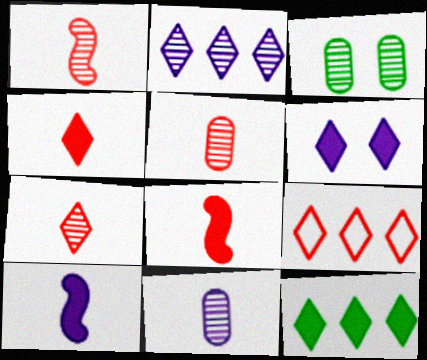[[1, 2, 3], 
[1, 5, 7], 
[2, 9, 12], 
[3, 9, 10], 
[4, 6, 12]]